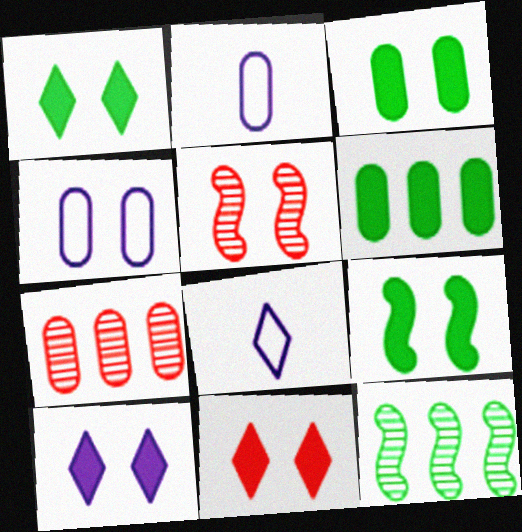[[1, 3, 9], 
[1, 4, 5], 
[1, 10, 11], 
[2, 3, 7], 
[2, 11, 12], 
[5, 6, 8], 
[7, 8, 9]]